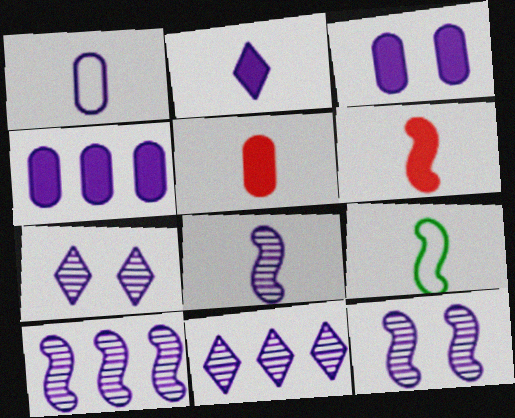[[1, 2, 8], 
[6, 8, 9], 
[8, 10, 12]]